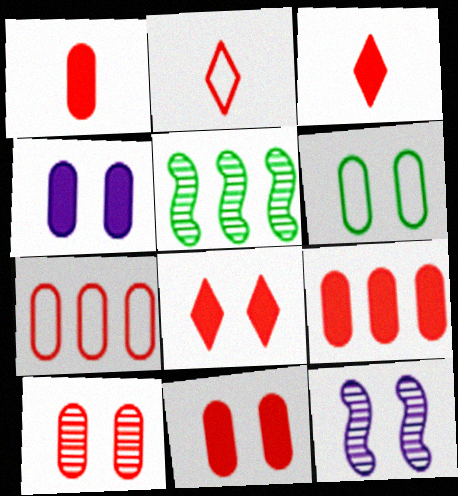[[1, 7, 10], 
[1, 9, 11], 
[2, 4, 5], 
[4, 6, 10], 
[6, 8, 12]]